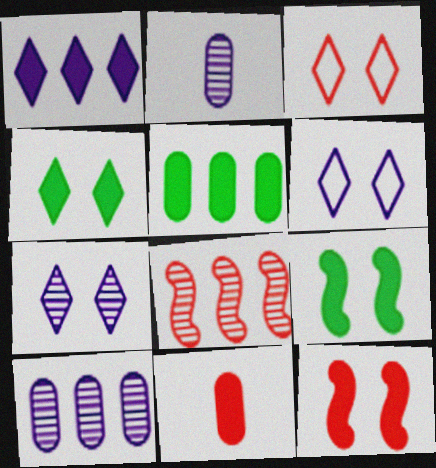[[1, 9, 11], 
[3, 4, 7], 
[3, 8, 11]]